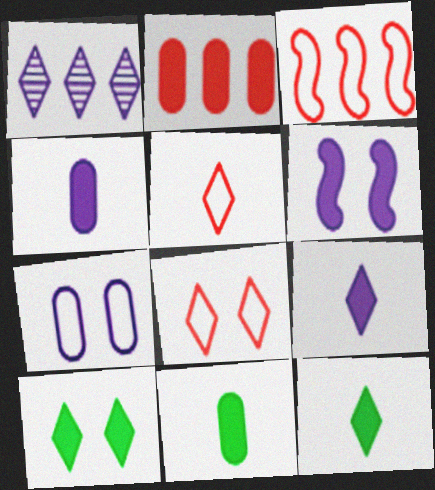[[1, 5, 10], 
[1, 8, 12], 
[2, 6, 12]]